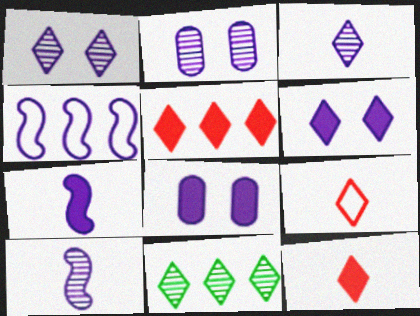[[3, 4, 8], 
[6, 9, 11]]